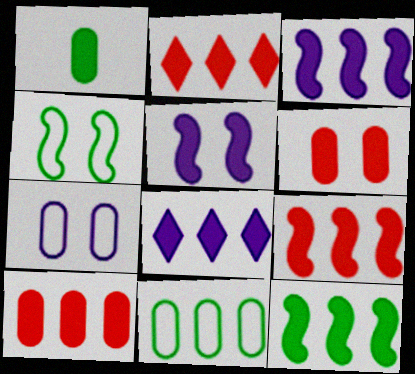[[1, 2, 5], 
[2, 9, 10], 
[3, 9, 12], 
[8, 10, 12]]